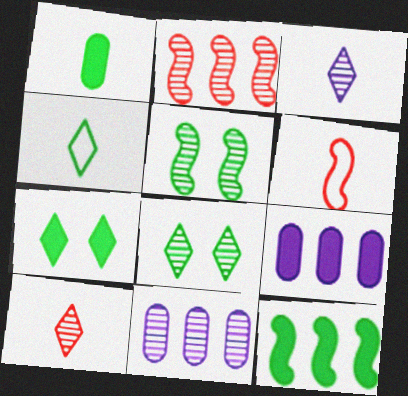[[1, 3, 6], 
[1, 7, 12], 
[5, 10, 11], 
[6, 7, 11], 
[6, 8, 9]]